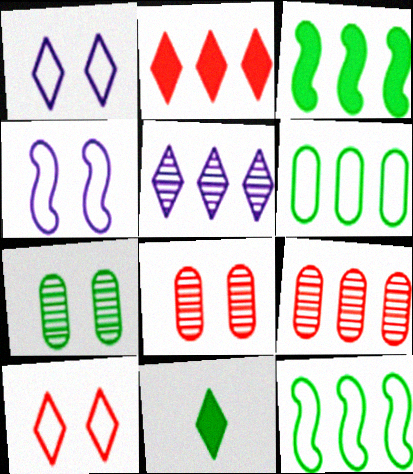[[4, 9, 11], 
[5, 10, 11], 
[7, 11, 12]]